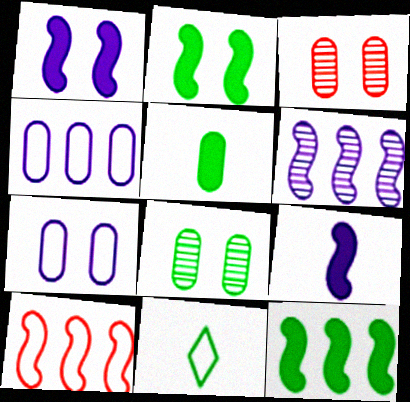[[3, 4, 5], 
[6, 10, 12], 
[7, 10, 11], 
[8, 11, 12]]